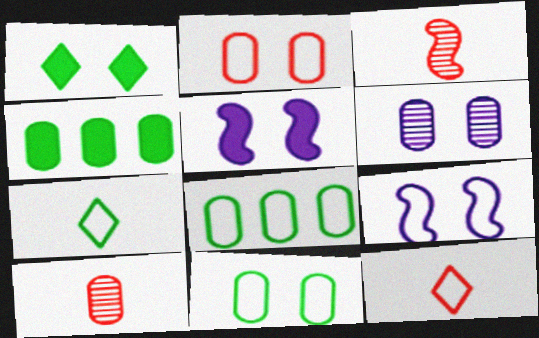[[8, 9, 12]]